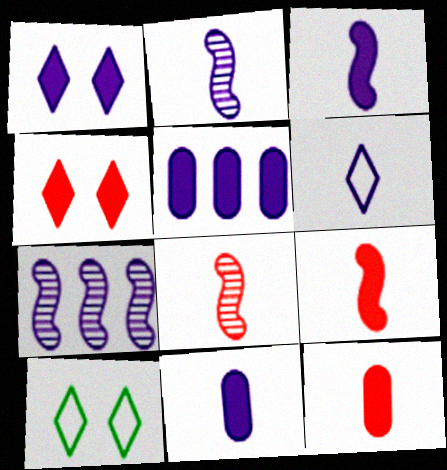[[1, 3, 5], 
[2, 6, 11], 
[5, 8, 10], 
[7, 10, 12]]